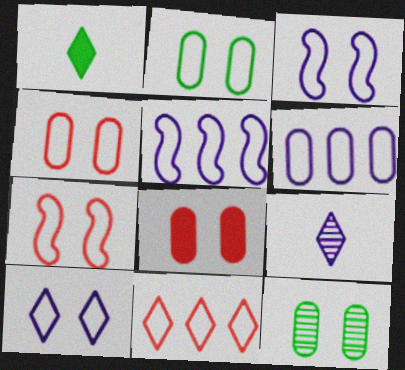[[2, 7, 10]]